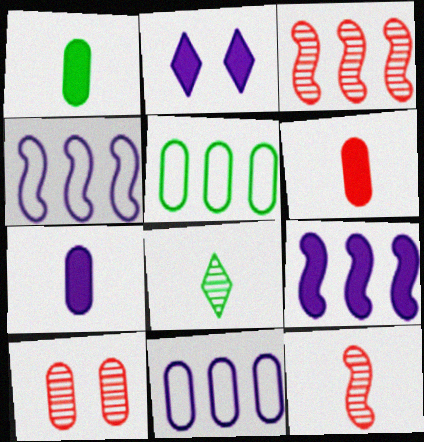[[1, 6, 7], 
[1, 10, 11], 
[2, 5, 12], 
[2, 7, 9], 
[5, 7, 10]]